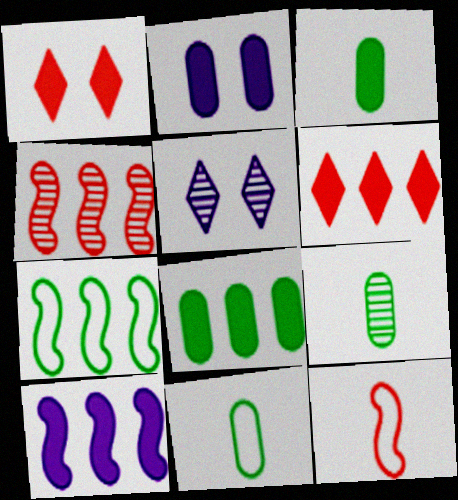[[1, 3, 10], 
[3, 9, 11], 
[4, 5, 9], 
[4, 7, 10], 
[5, 8, 12], 
[6, 8, 10]]